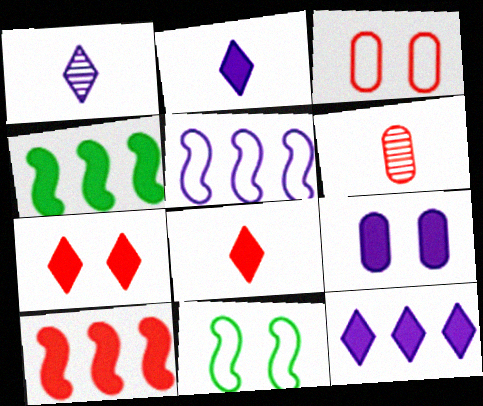[[1, 3, 4], 
[1, 5, 9], 
[4, 8, 9], 
[6, 11, 12]]